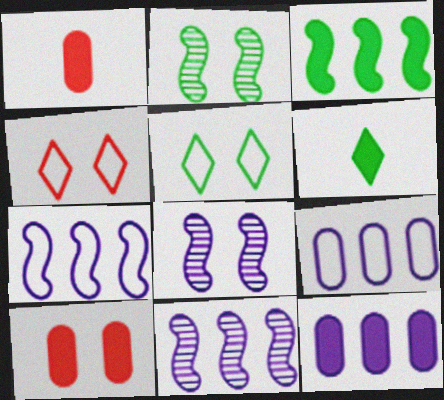[[1, 5, 11], 
[5, 8, 10]]